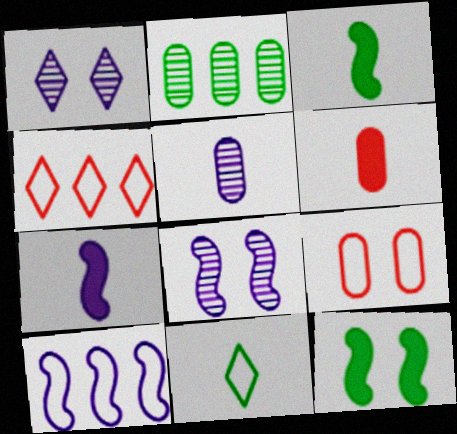[[1, 9, 12], 
[2, 11, 12], 
[4, 5, 12], 
[7, 8, 10], 
[9, 10, 11]]